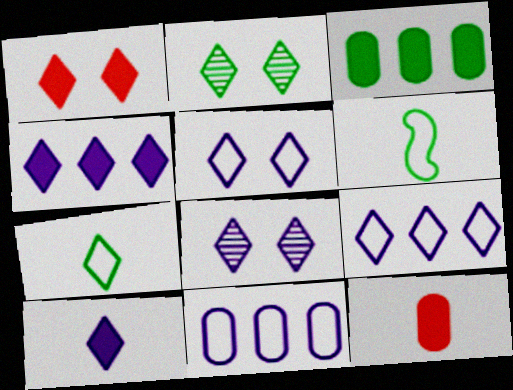[[1, 2, 5], 
[2, 3, 6], 
[8, 9, 10]]